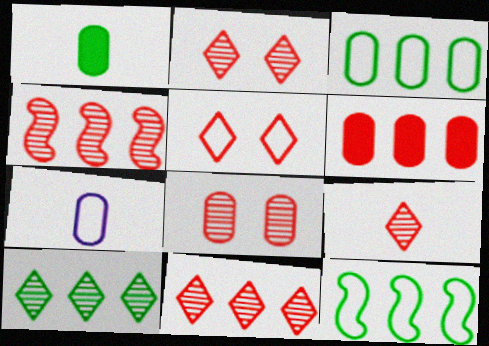[[2, 9, 11], 
[4, 8, 9], 
[5, 7, 12]]